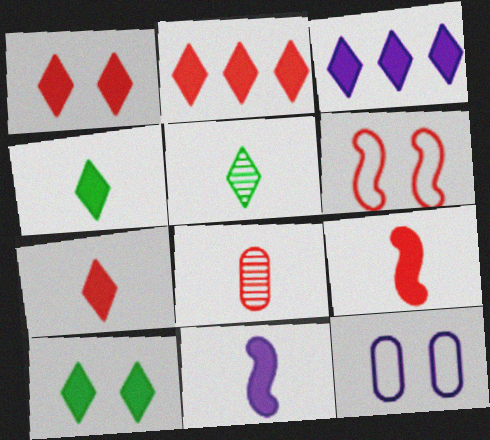[[1, 2, 7], 
[1, 3, 4], 
[2, 6, 8], 
[3, 7, 10]]